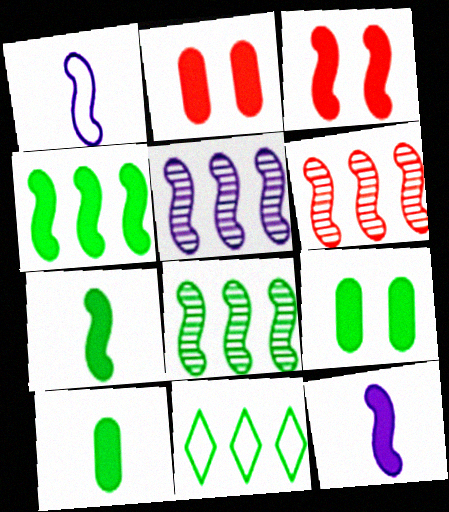[[1, 3, 8], 
[3, 4, 12], 
[5, 6, 8]]